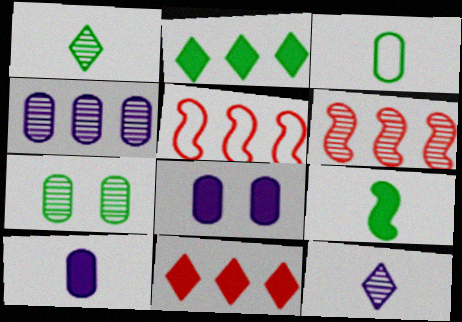[[1, 3, 9], 
[1, 5, 8], 
[2, 4, 5], 
[6, 7, 12], 
[8, 9, 11]]